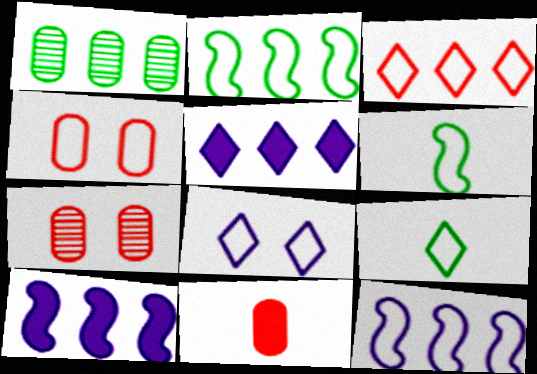[[1, 3, 10], 
[3, 8, 9], 
[4, 9, 12], 
[5, 6, 7], 
[7, 9, 10]]